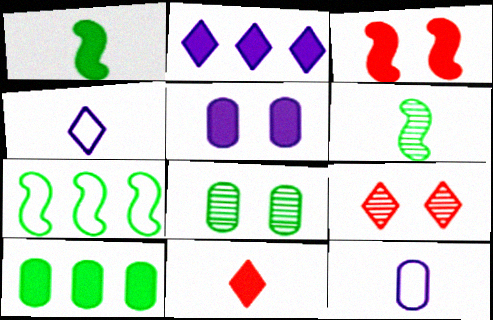[[6, 11, 12]]